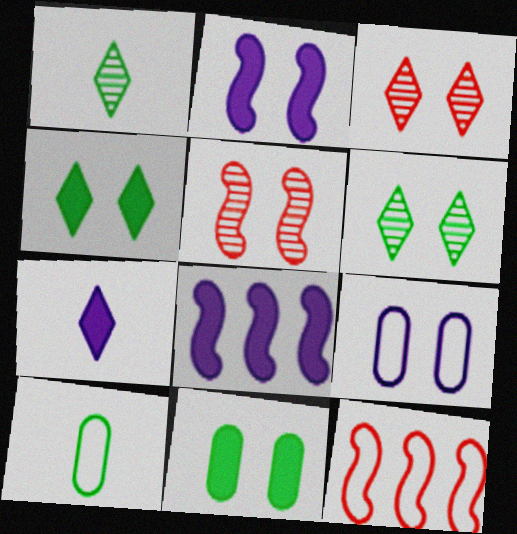[[3, 8, 10], 
[4, 5, 9]]